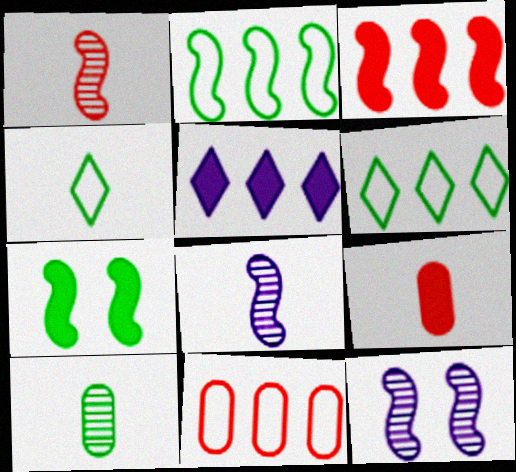[[4, 8, 9], 
[5, 7, 9], 
[6, 7, 10], 
[6, 9, 12]]